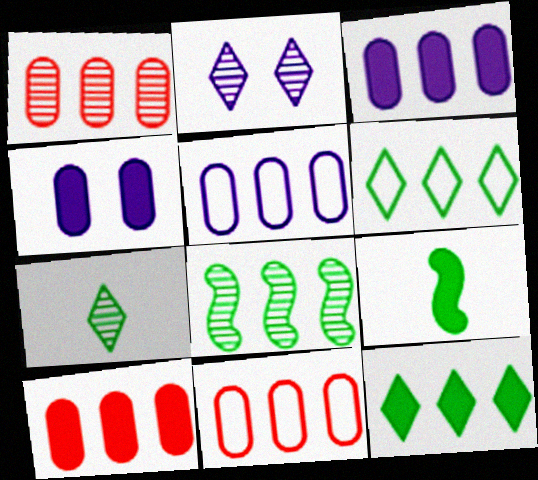[[1, 10, 11], 
[2, 9, 11]]